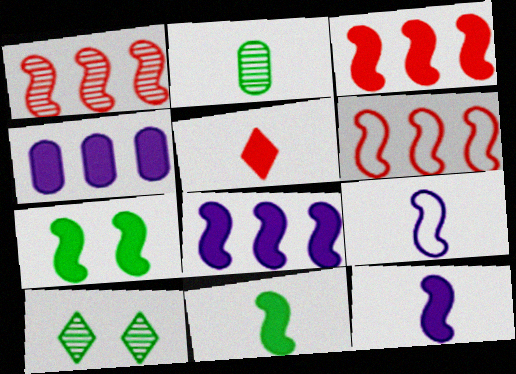[[1, 3, 6], 
[1, 7, 9], 
[2, 5, 9], 
[3, 7, 12], 
[4, 5, 7]]